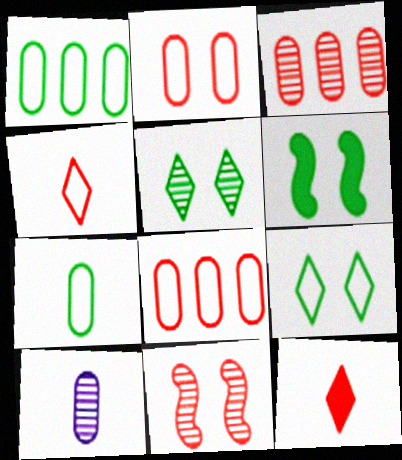[[8, 11, 12]]